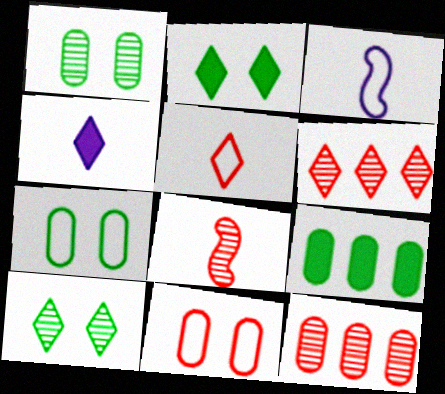[[2, 3, 12]]